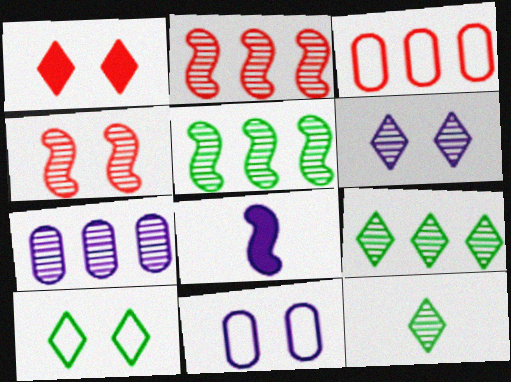[[1, 6, 10], 
[2, 7, 9], 
[4, 7, 12]]